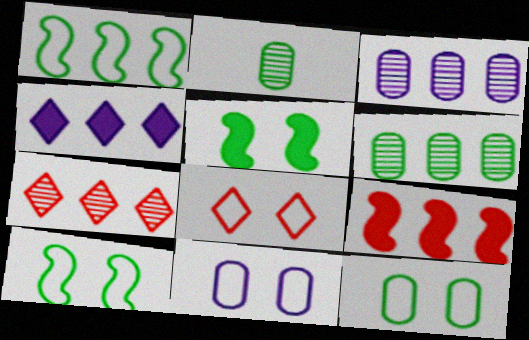[[8, 10, 11]]